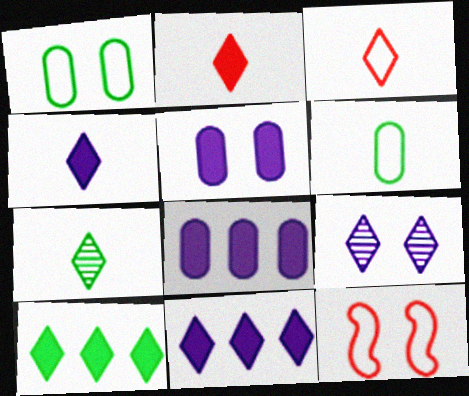[[3, 4, 7], 
[3, 9, 10], 
[7, 8, 12]]